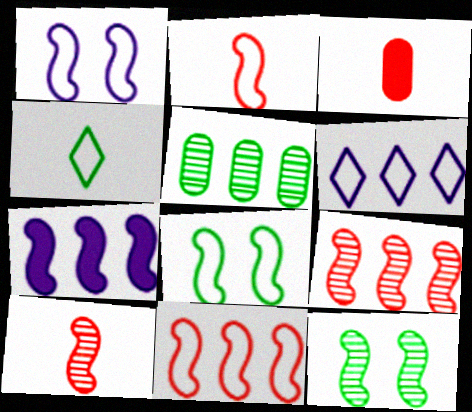[[2, 7, 12], 
[3, 6, 12], 
[7, 8, 10]]